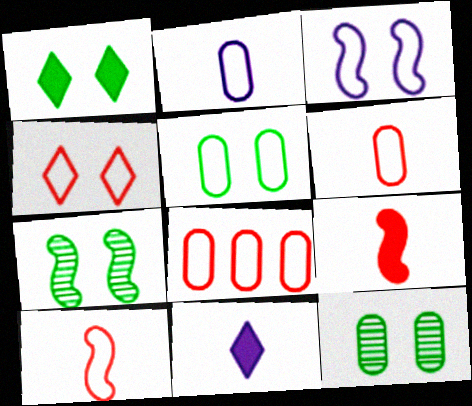[[1, 5, 7], 
[2, 5, 8], 
[3, 4, 5], 
[4, 8, 10], 
[7, 8, 11]]